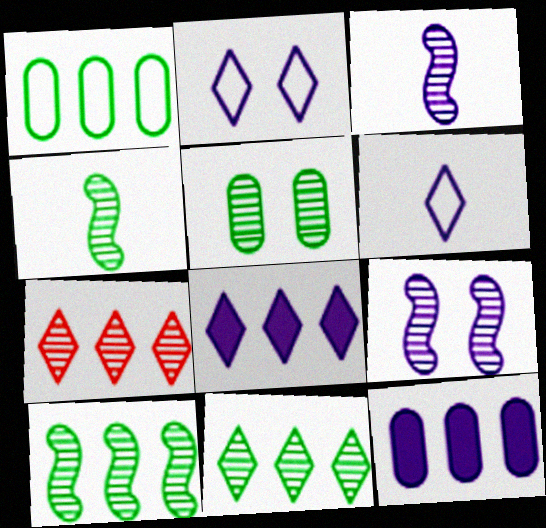[[2, 3, 12], 
[3, 5, 7], 
[4, 5, 11], 
[6, 9, 12]]